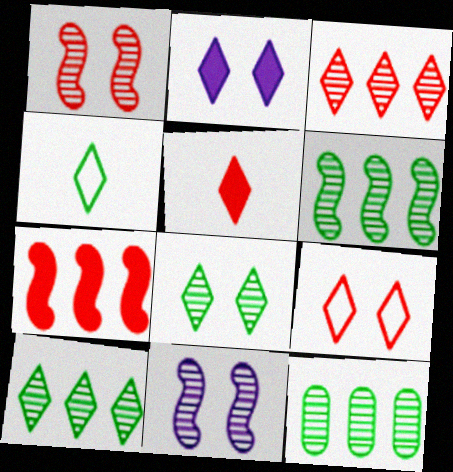[[2, 3, 4], 
[2, 8, 9], 
[3, 5, 9], 
[6, 10, 12]]